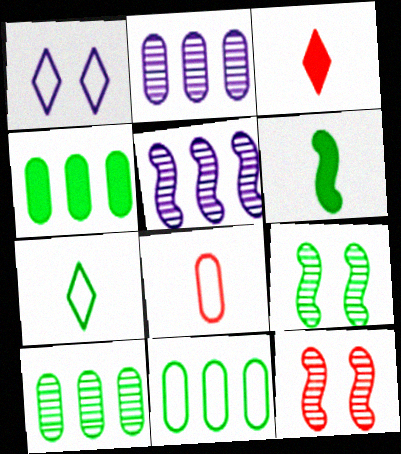[[4, 7, 9], 
[4, 10, 11]]